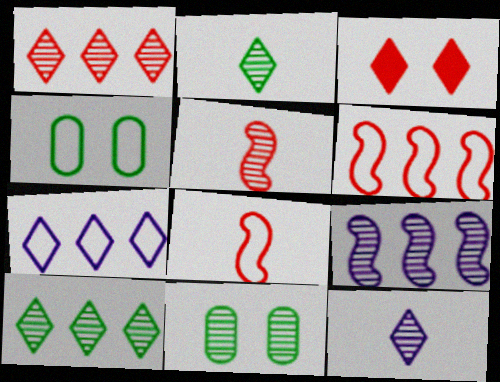[[2, 3, 7], 
[4, 7, 8]]